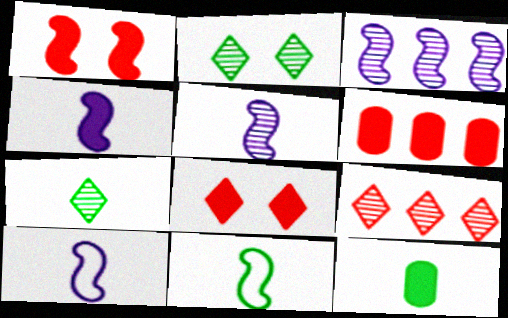[[1, 3, 11], 
[2, 6, 10], 
[4, 5, 10], 
[7, 11, 12]]